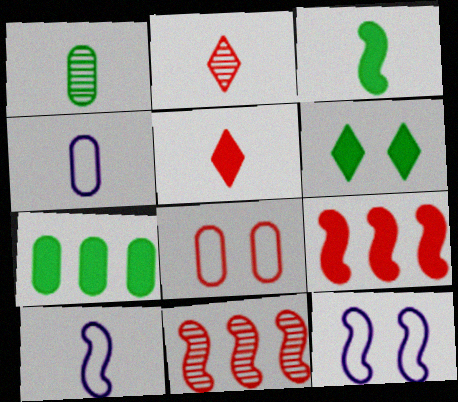[[1, 5, 10], 
[2, 3, 4], 
[2, 7, 12], 
[2, 8, 9], 
[3, 6, 7], 
[3, 11, 12], 
[4, 6, 11], 
[5, 8, 11]]